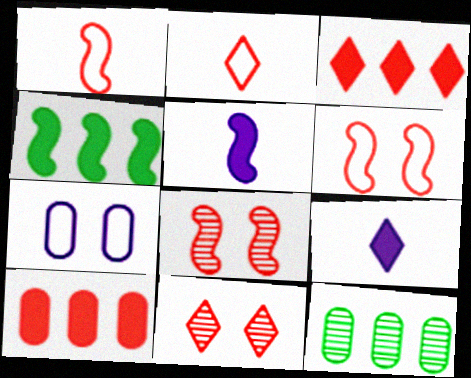[[1, 10, 11], 
[2, 3, 11], 
[2, 8, 10], 
[6, 9, 12]]